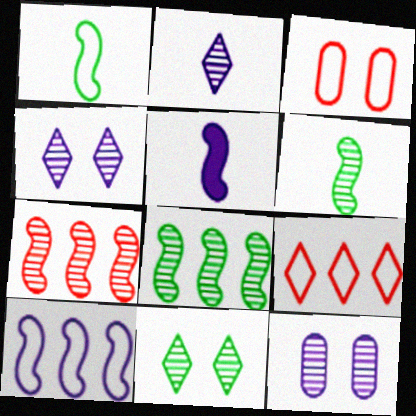[]